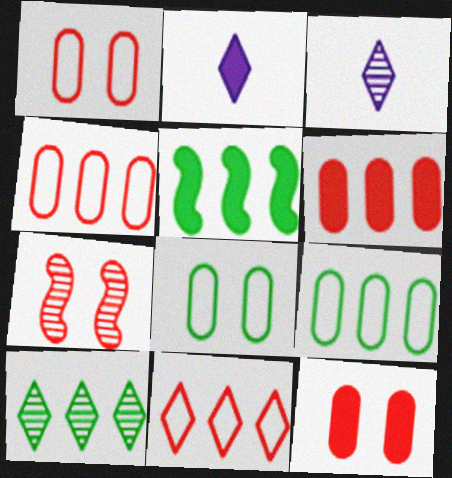[[1, 3, 5], 
[2, 5, 12], 
[2, 7, 9], 
[5, 9, 10]]